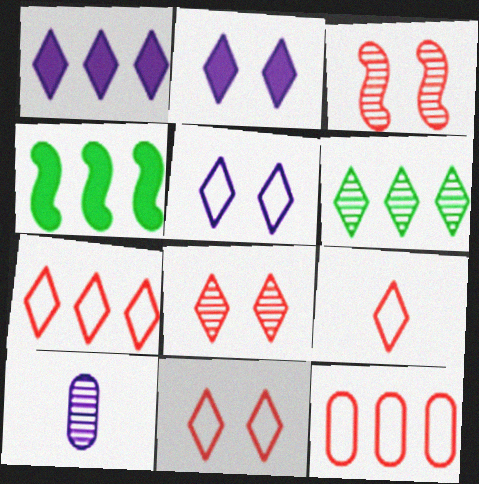[[1, 6, 7], 
[2, 6, 9], 
[3, 6, 10], 
[4, 10, 11], 
[7, 9, 11]]